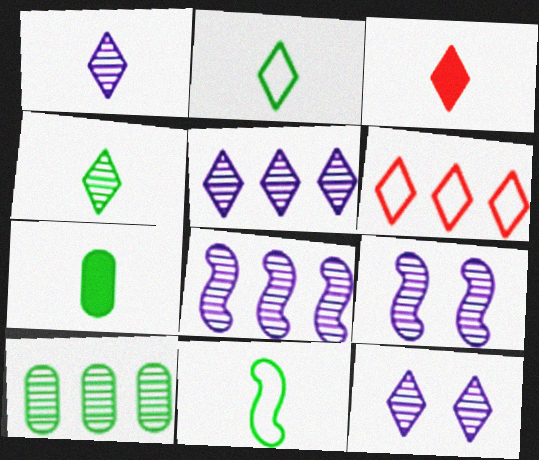[[1, 2, 3], 
[1, 5, 12], 
[4, 7, 11], 
[6, 7, 9]]